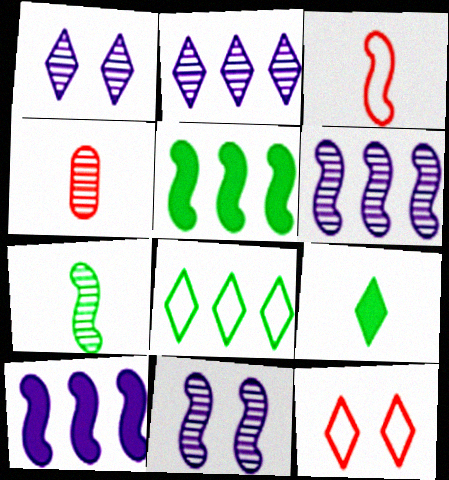[[2, 9, 12], 
[3, 5, 11]]